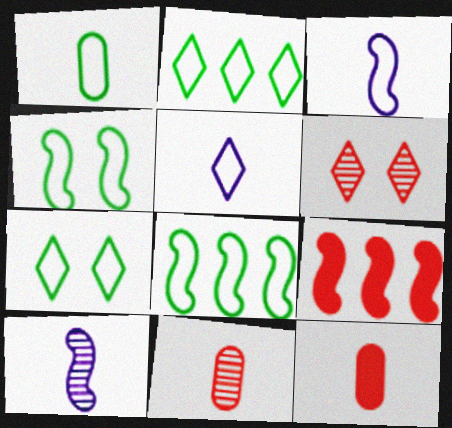[[1, 2, 4], 
[1, 7, 8], 
[4, 9, 10]]